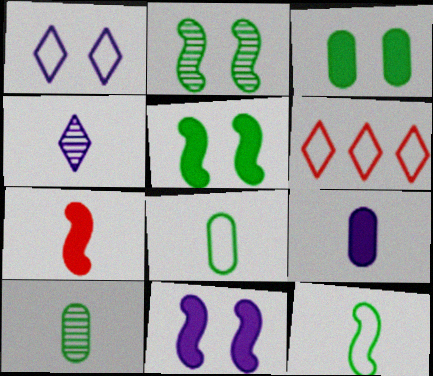[[2, 6, 9], 
[4, 7, 8], 
[6, 10, 11]]